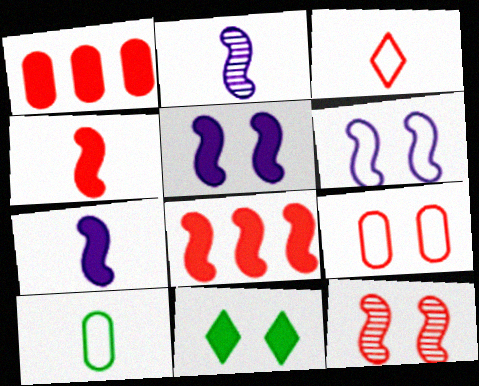[[1, 3, 12], 
[1, 7, 11]]